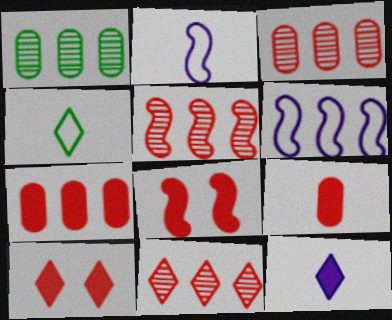[[1, 2, 10], 
[3, 5, 11]]